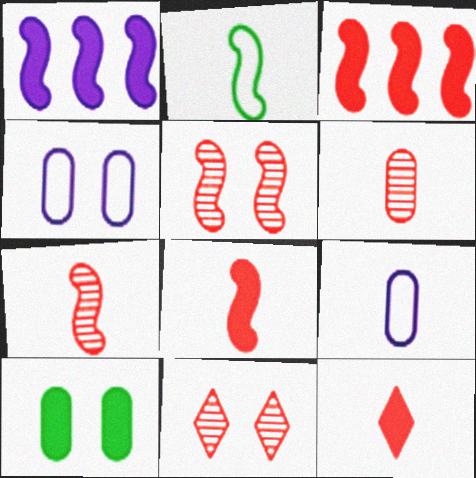[[1, 2, 5], 
[1, 10, 12]]